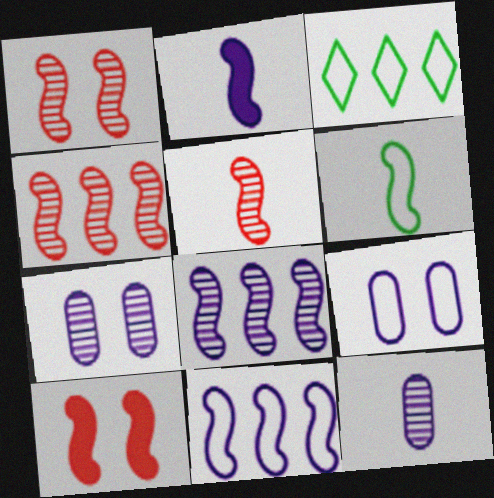[[1, 4, 5], 
[2, 5, 6], 
[3, 10, 12], 
[6, 8, 10]]